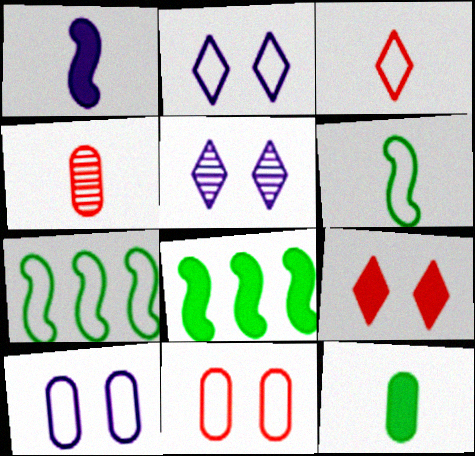[[2, 4, 8], 
[3, 7, 10]]